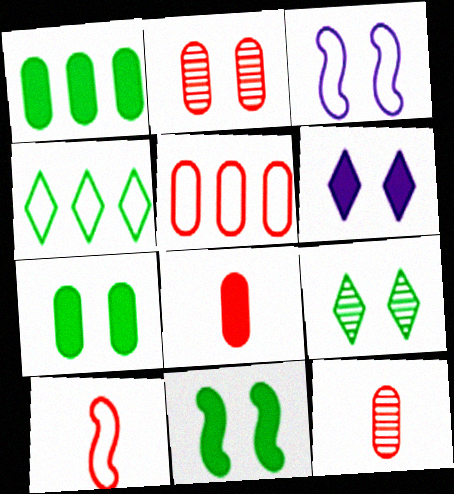[[2, 5, 8]]